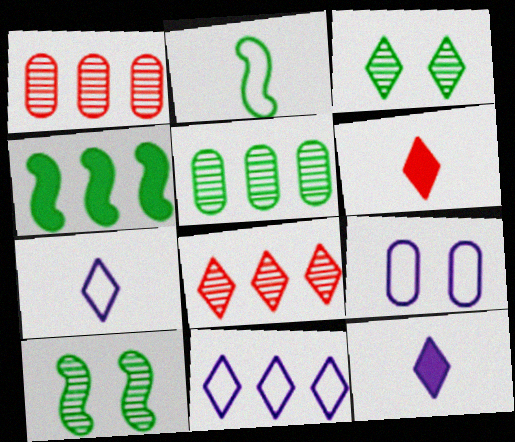[[1, 4, 11], 
[2, 4, 10], 
[3, 6, 11]]